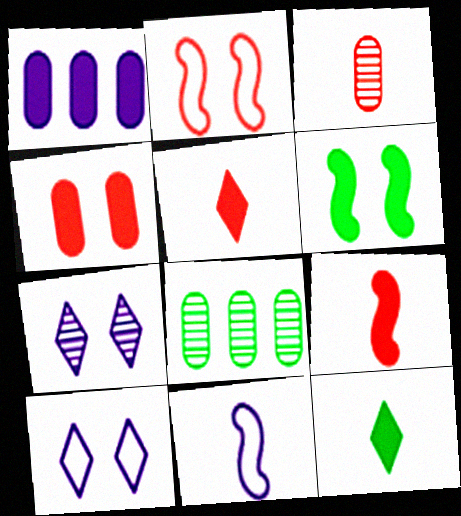[[1, 5, 6], 
[1, 7, 11], 
[3, 11, 12], 
[8, 9, 10]]